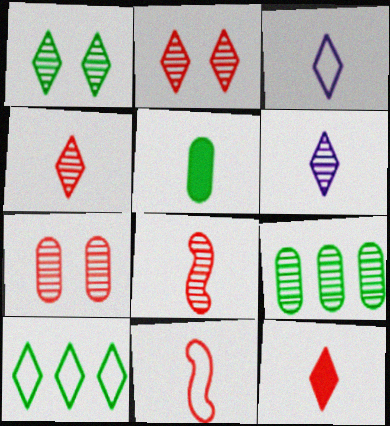[[3, 5, 8], 
[5, 6, 11]]